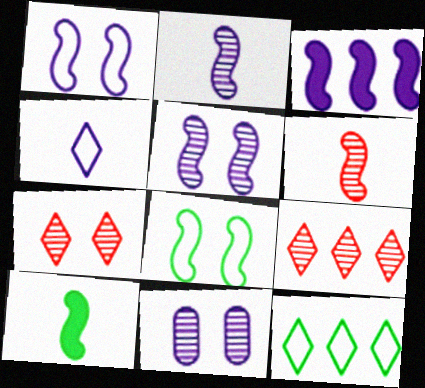[[1, 2, 3], 
[3, 4, 11], 
[3, 6, 8]]